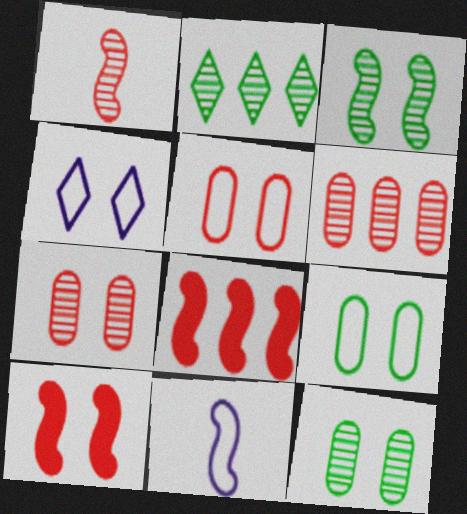[[3, 8, 11], 
[4, 10, 12]]